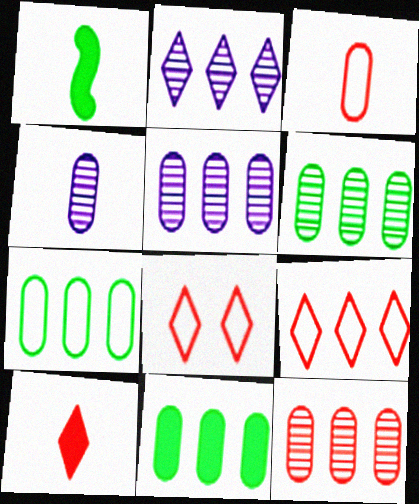[[1, 5, 8], 
[5, 6, 12], 
[6, 7, 11]]